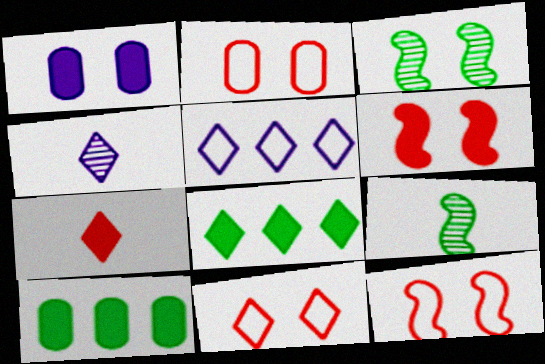[[1, 3, 11], 
[2, 11, 12], 
[4, 8, 11], 
[4, 10, 12]]